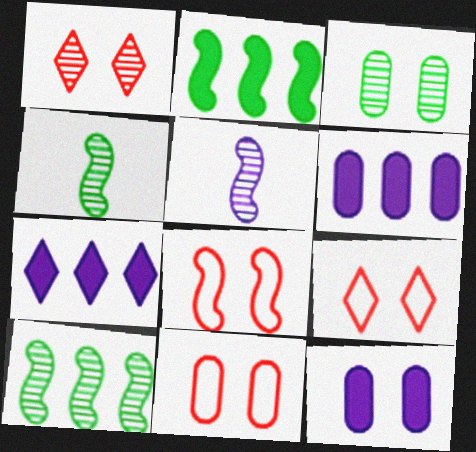[[2, 5, 8], 
[3, 11, 12], 
[4, 6, 9], 
[4, 7, 11], 
[8, 9, 11]]